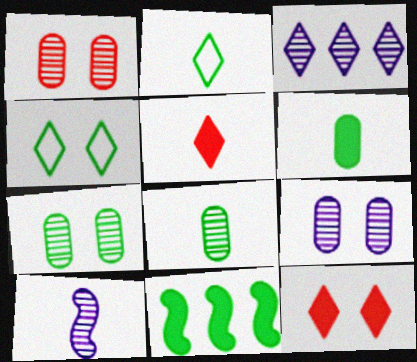[[1, 7, 9], 
[2, 3, 12], 
[2, 7, 11], 
[3, 4, 5], 
[3, 9, 10], 
[4, 8, 11]]